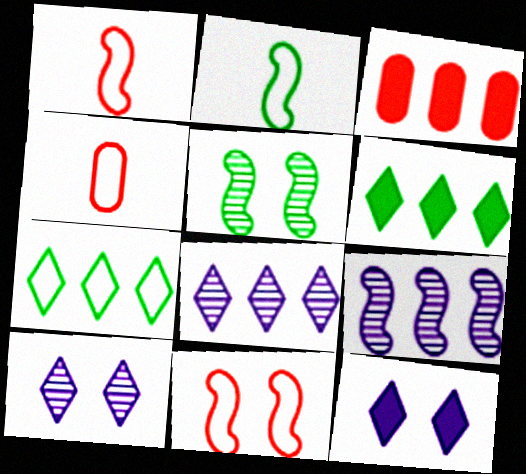[[2, 3, 10], 
[3, 7, 9]]